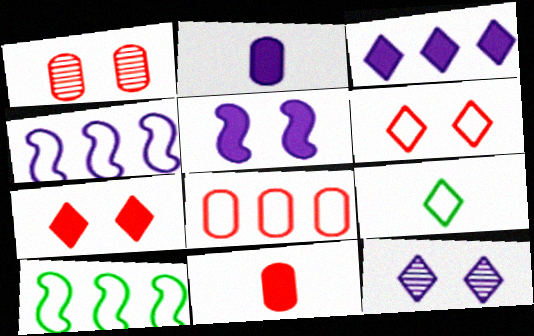[[1, 8, 11], 
[2, 3, 5], 
[2, 4, 12], 
[10, 11, 12]]